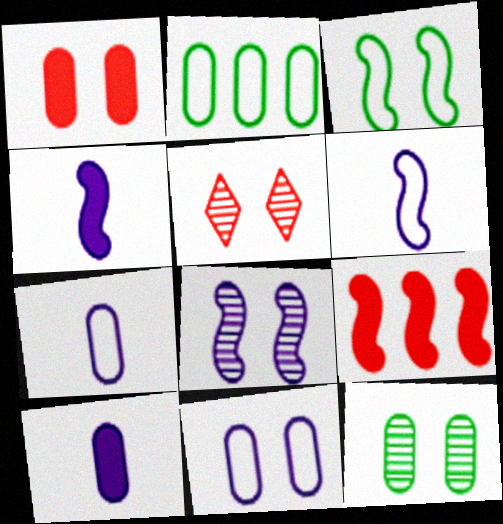[[1, 11, 12], 
[2, 4, 5], 
[5, 8, 12]]